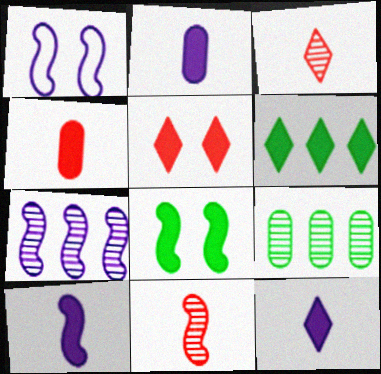[[1, 7, 10], 
[2, 10, 12], 
[5, 6, 12]]